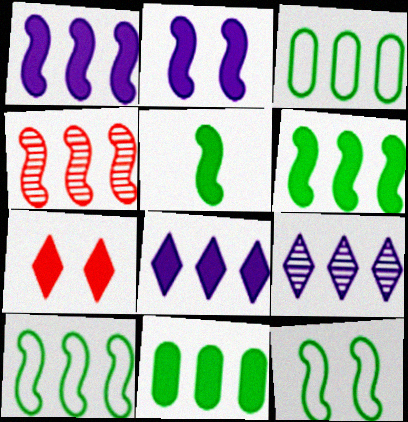[[1, 4, 10], 
[3, 4, 8]]